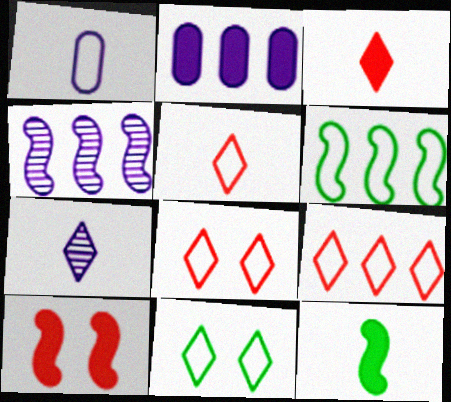[[1, 6, 8], 
[5, 8, 9]]